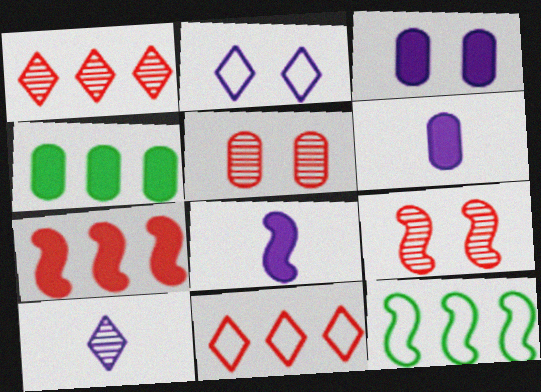[[8, 9, 12]]